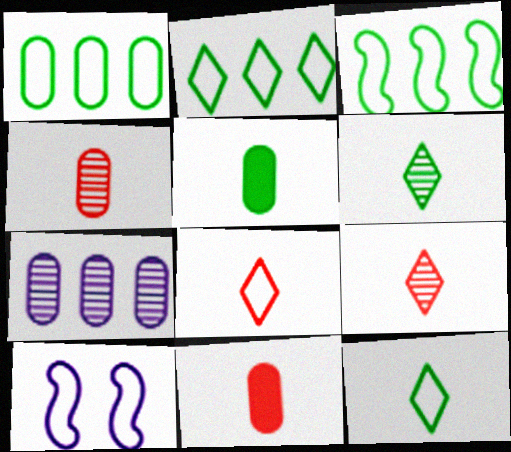[[1, 2, 3], 
[1, 8, 10]]